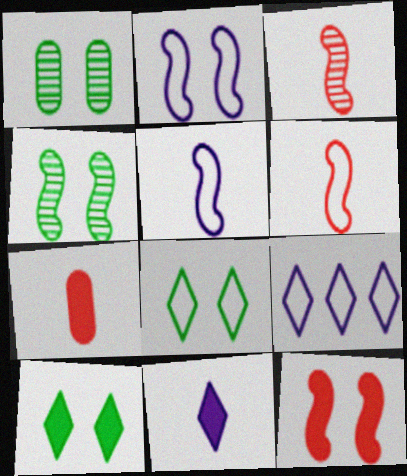[[2, 4, 12], 
[4, 7, 9]]